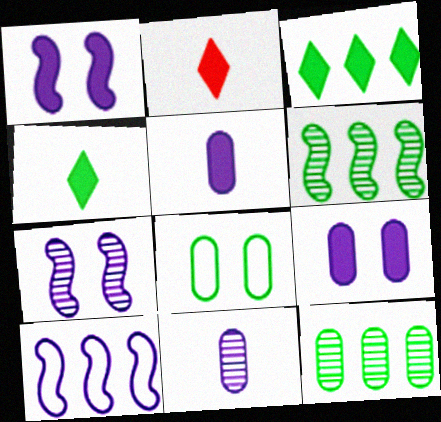[[4, 6, 8]]